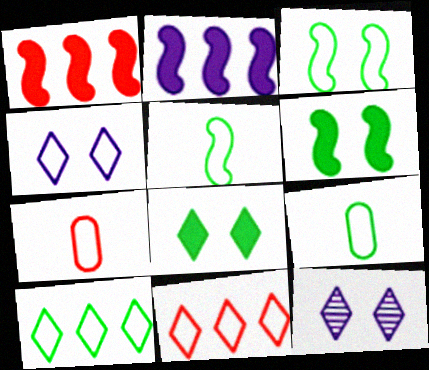[[1, 9, 12], 
[3, 9, 10]]